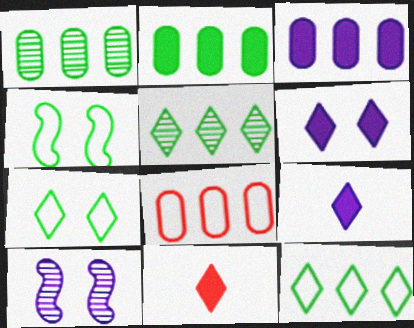[[1, 3, 8]]